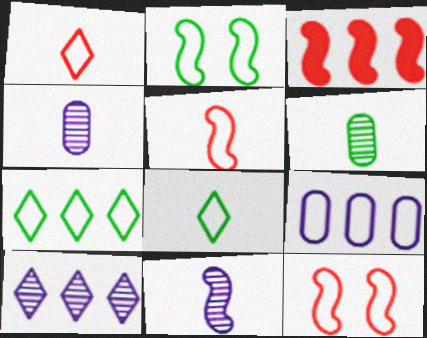[[1, 2, 9], 
[2, 3, 11], 
[8, 9, 12]]